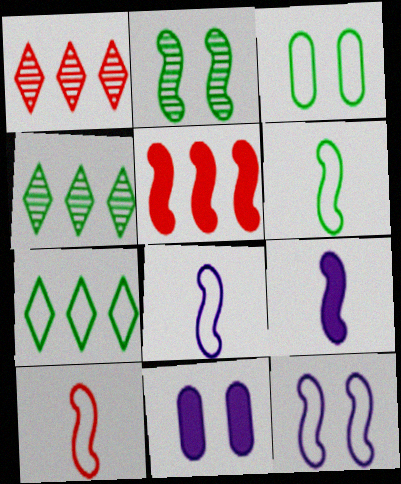[[1, 3, 9], 
[1, 6, 11], 
[2, 5, 8], 
[3, 6, 7], 
[4, 10, 11], 
[6, 8, 10]]